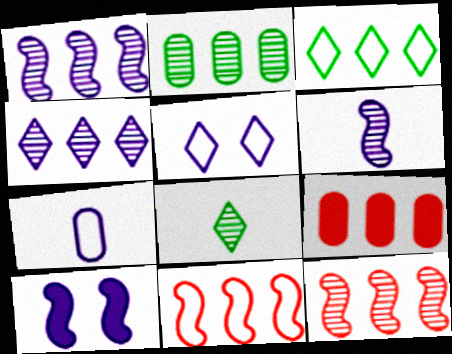[[1, 3, 9], 
[2, 4, 12], 
[4, 7, 10]]